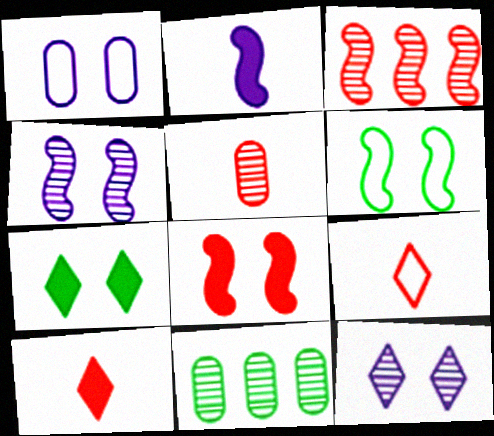[[2, 3, 6], 
[4, 6, 8]]